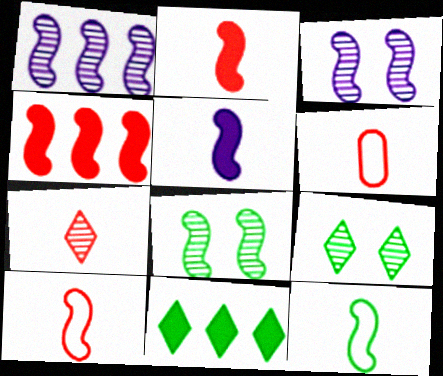[[2, 6, 7], 
[3, 4, 12], 
[3, 6, 11]]